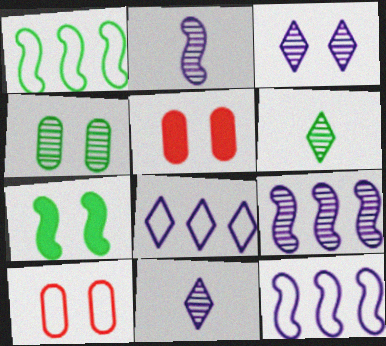[[1, 5, 11], 
[3, 7, 10], 
[5, 6, 12]]